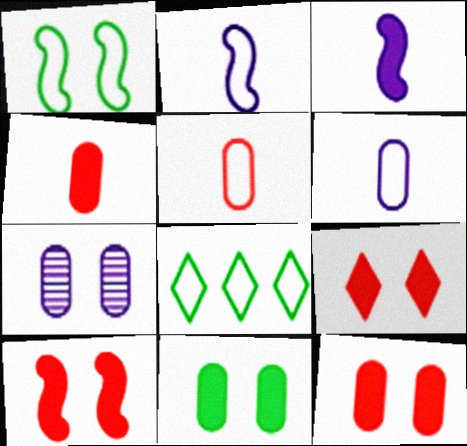[[1, 7, 9], 
[9, 10, 12]]